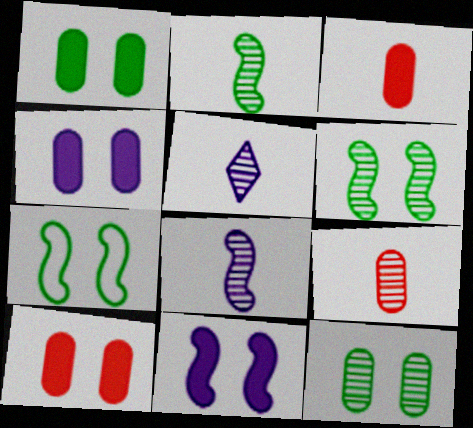[[1, 4, 10], 
[2, 5, 9]]